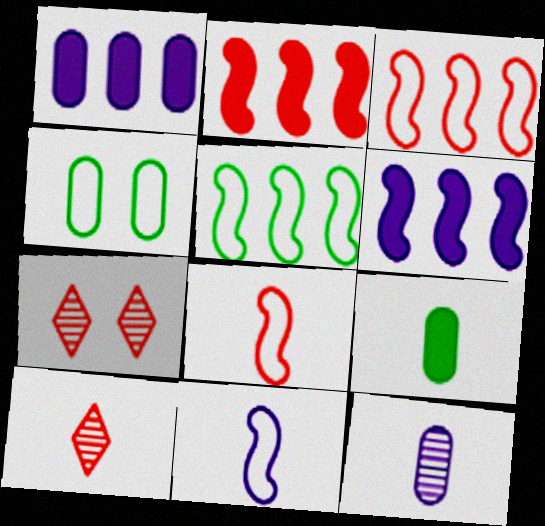[[4, 6, 10], 
[9, 10, 11]]